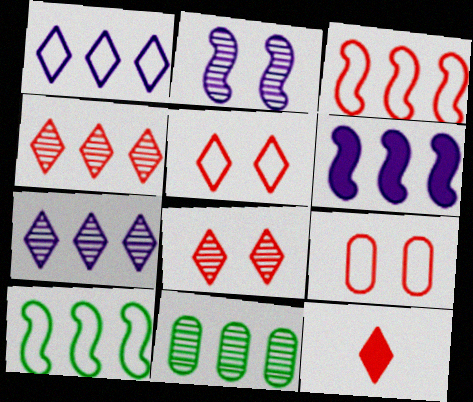[[4, 5, 12]]